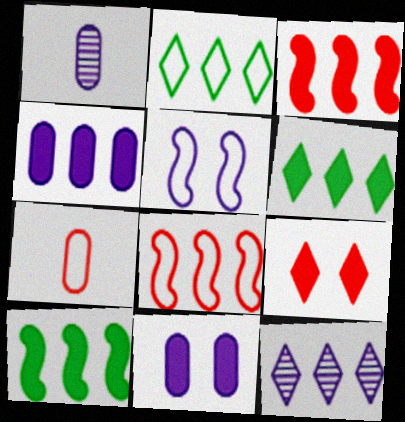[[2, 5, 7], 
[3, 4, 6]]